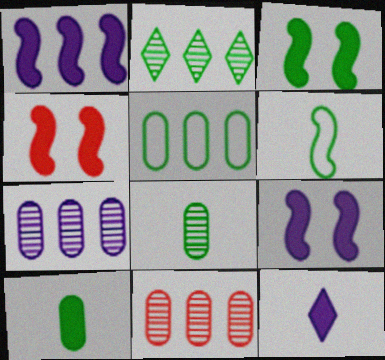[[3, 4, 9]]